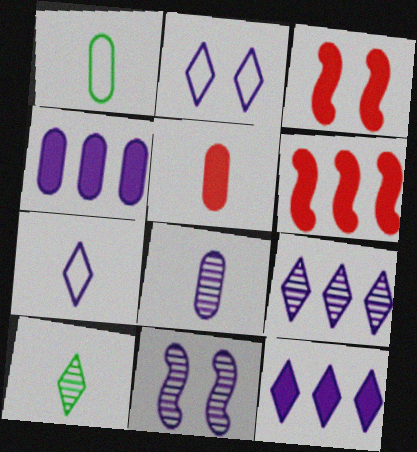[[1, 3, 9], 
[1, 5, 8], 
[4, 7, 11], 
[8, 9, 11]]